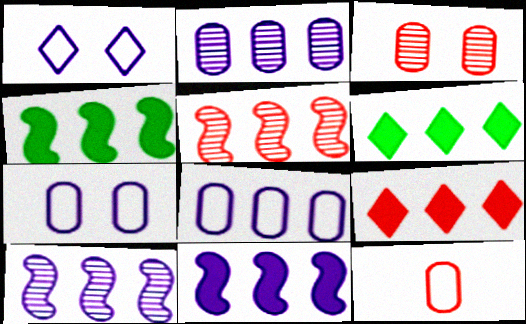[[5, 6, 8]]